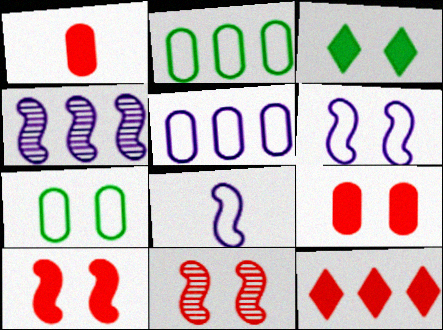[[1, 10, 12], 
[2, 4, 12]]